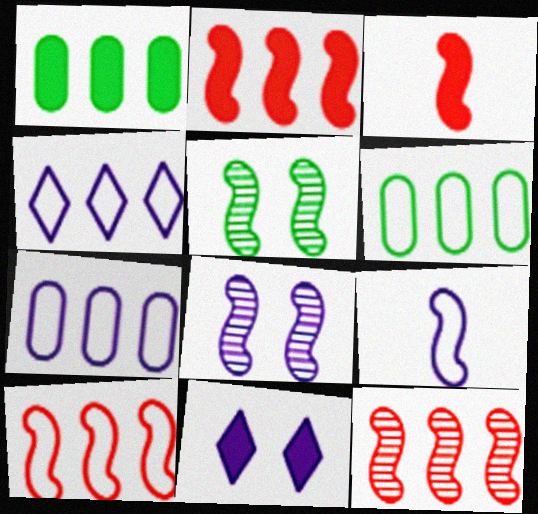[[1, 3, 11], 
[1, 4, 12], 
[2, 5, 9], 
[2, 10, 12], 
[4, 6, 10]]